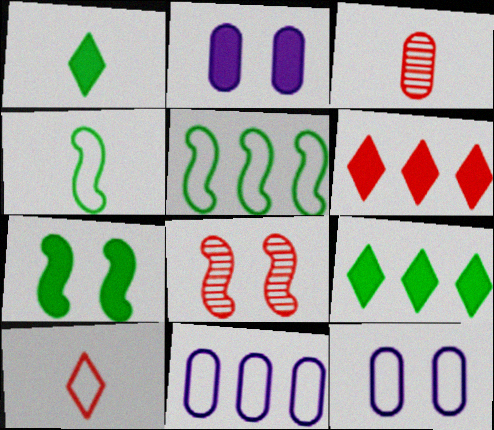[[1, 8, 11], 
[5, 10, 12]]